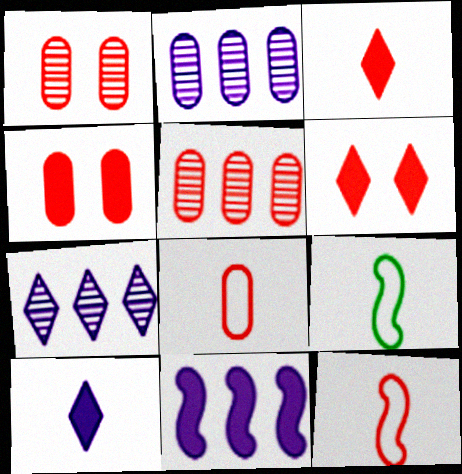[[2, 6, 9], 
[4, 5, 8], 
[4, 7, 9], 
[5, 6, 12]]